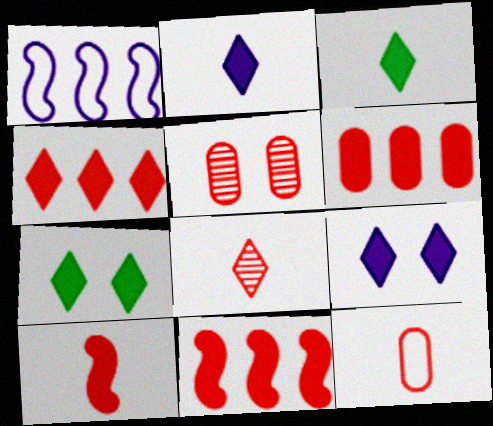[[1, 3, 5], 
[2, 4, 7], 
[3, 4, 9], 
[4, 6, 11], 
[5, 6, 12], 
[8, 10, 12]]